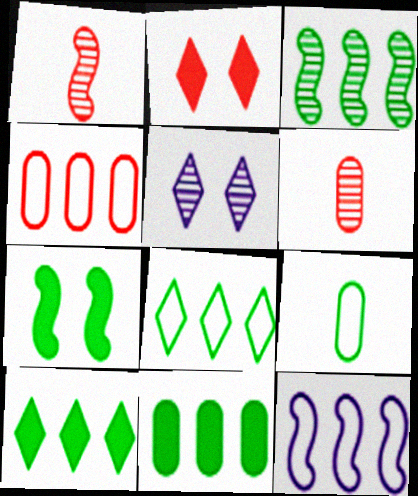[[1, 2, 4], 
[1, 7, 12], 
[3, 5, 6], 
[3, 8, 11], 
[4, 8, 12]]